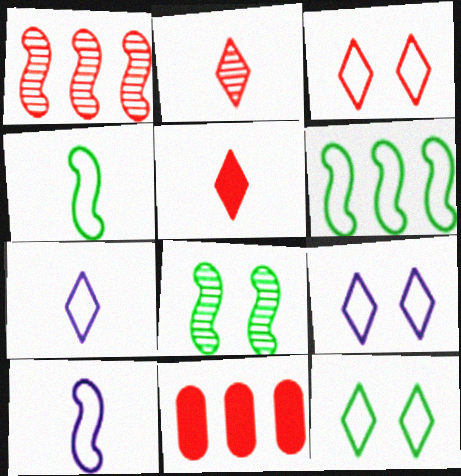[[3, 9, 12], 
[7, 8, 11]]